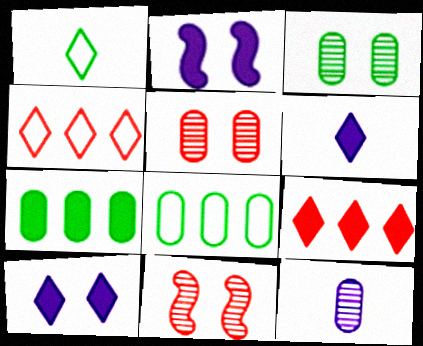[[6, 8, 11]]